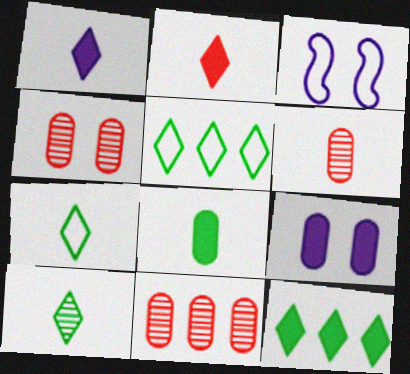[[3, 6, 12], 
[4, 6, 11]]